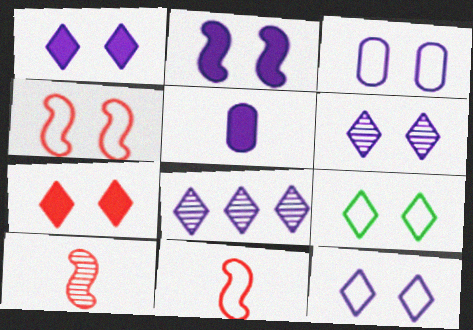[[1, 6, 12], 
[2, 3, 6], 
[3, 4, 9], 
[6, 7, 9]]